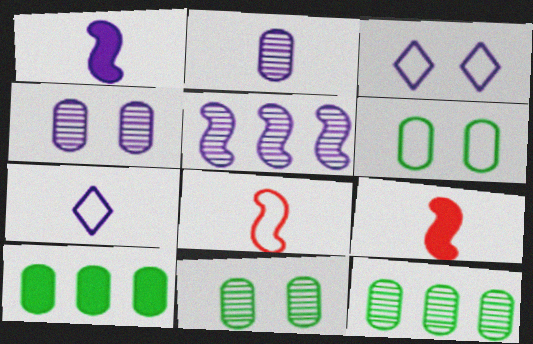[[1, 2, 7], 
[3, 9, 12]]